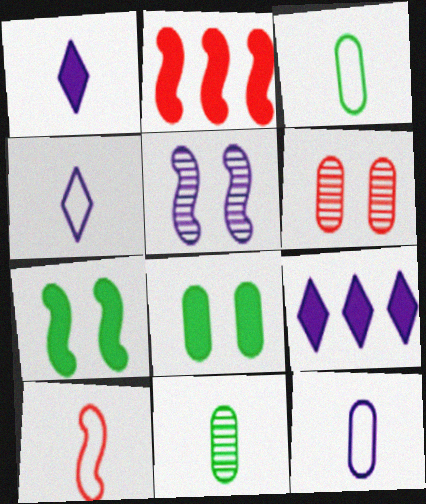[[1, 2, 8], 
[1, 10, 11], 
[3, 4, 10], 
[5, 9, 12]]